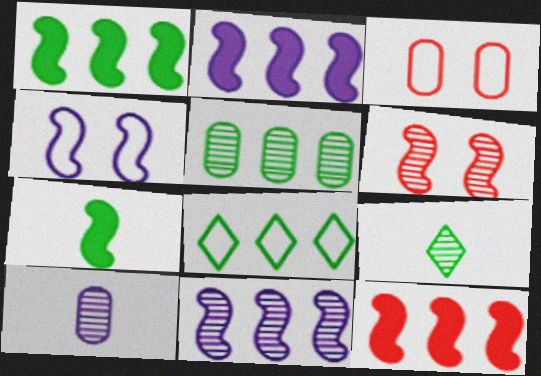[[1, 2, 12], 
[1, 5, 8], 
[2, 3, 9]]